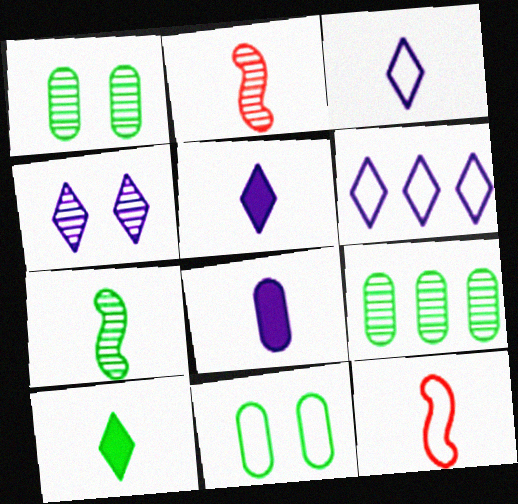[[2, 4, 9], 
[4, 5, 6], 
[6, 11, 12]]